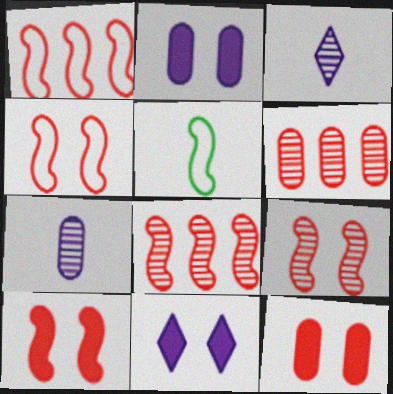[[4, 9, 10], 
[5, 6, 11]]